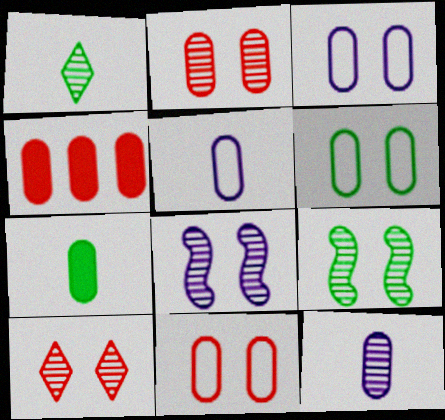[[3, 6, 11], 
[4, 6, 12]]